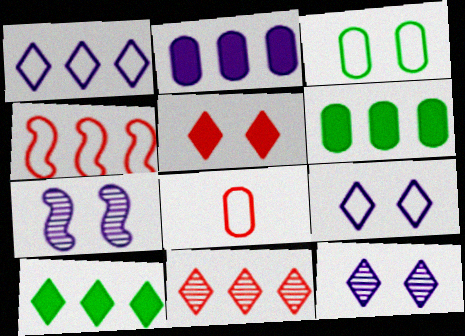[[1, 10, 11], 
[3, 5, 7], 
[7, 8, 10]]